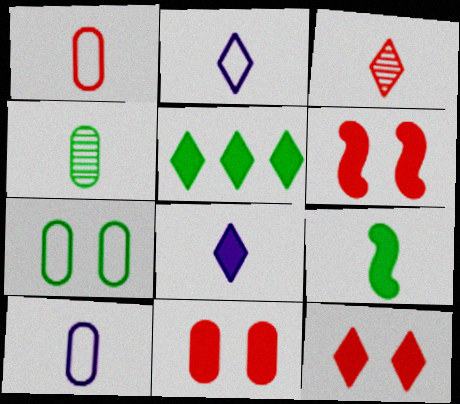[[3, 9, 10], 
[5, 8, 12], 
[6, 11, 12]]